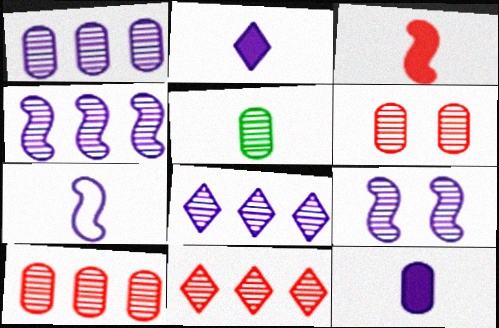[[1, 4, 8], 
[1, 5, 6], 
[5, 9, 11]]